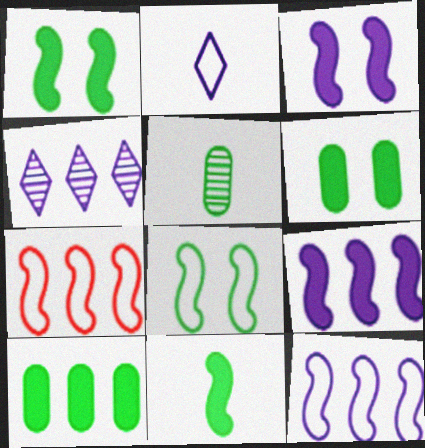[[4, 7, 10]]